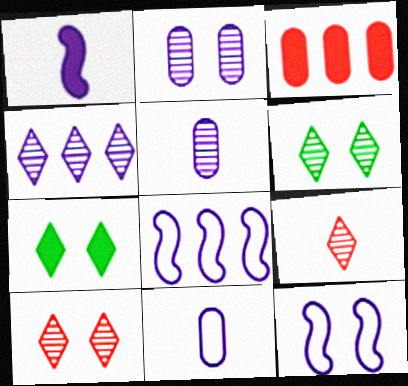[[1, 3, 7], 
[4, 6, 9]]